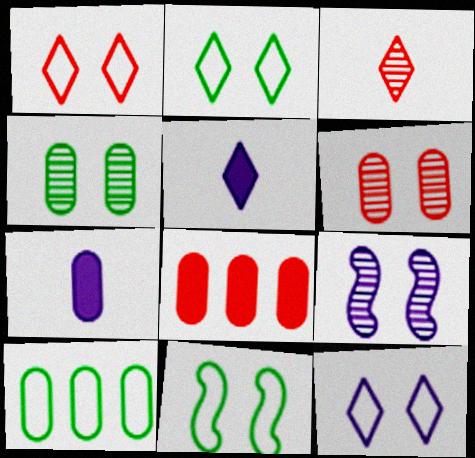[[1, 2, 12], 
[6, 7, 10]]